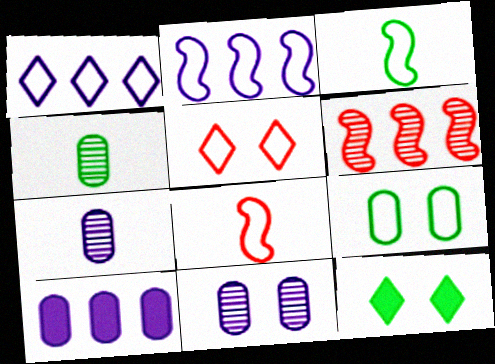[[1, 8, 9]]